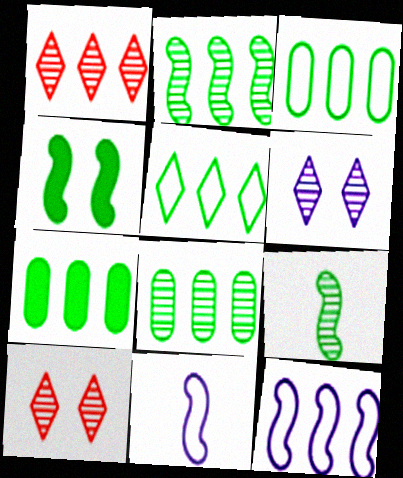[[1, 7, 12], 
[2, 5, 7], 
[3, 7, 8], 
[7, 10, 11]]